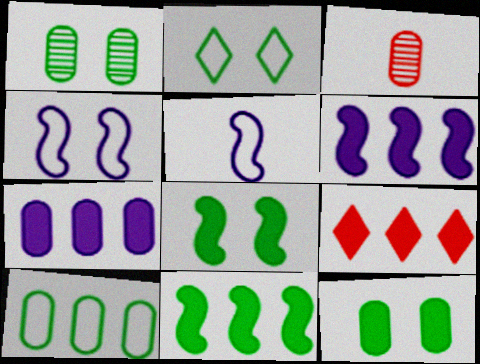[[1, 2, 8], 
[1, 5, 9], 
[2, 3, 6], 
[7, 9, 11]]